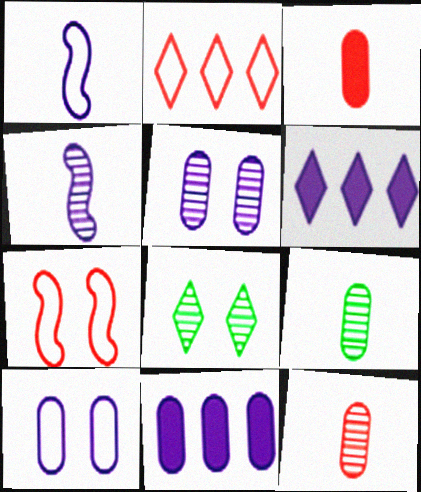[[1, 5, 6], 
[4, 6, 10], 
[6, 7, 9]]